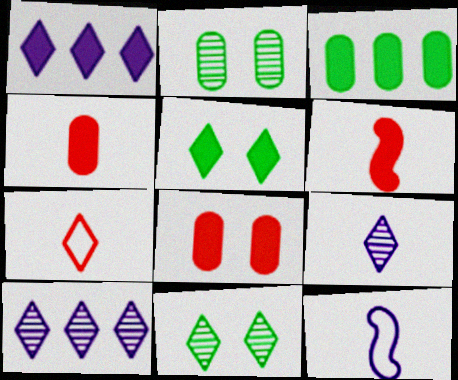[[1, 7, 11], 
[5, 7, 10]]